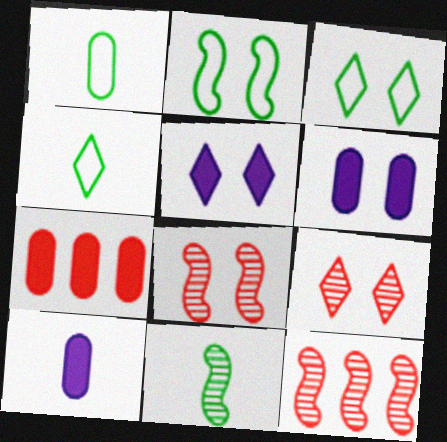[[1, 5, 12], 
[2, 6, 9], 
[3, 5, 9], 
[3, 6, 8], 
[3, 10, 12], 
[4, 6, 12]]